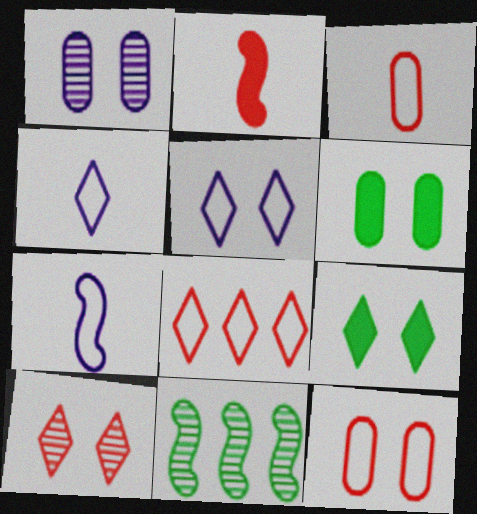[[1, 6, 12], 
[5, 9, 10]]